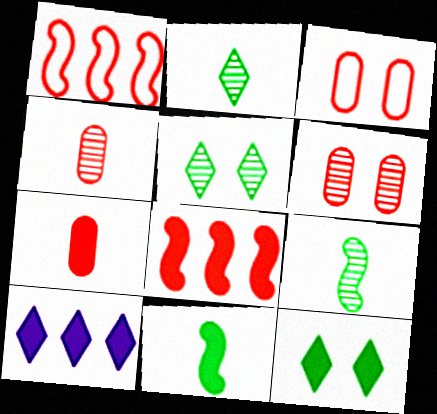[[3, 9, 10]]